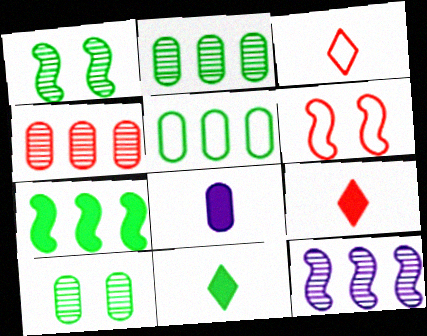[[1, 5, 11], 
[4, 6, 9]]